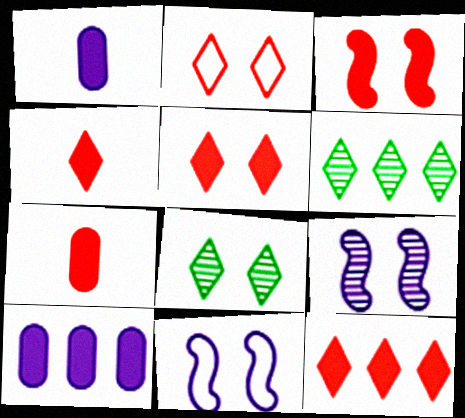[[3, 7, 12], 
[4, 5, 12], 
[6, 7, 11]]